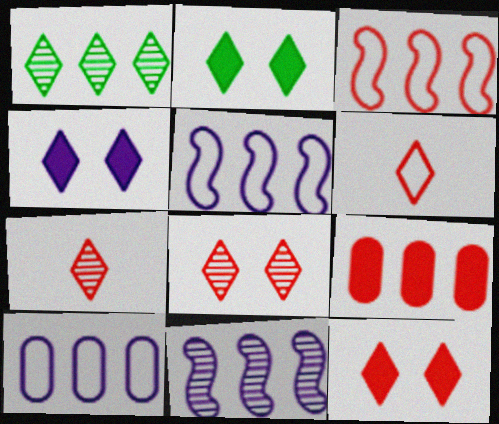[[1, 4, 6], 
[1, 5, 9], 
[2, 4, 12]]